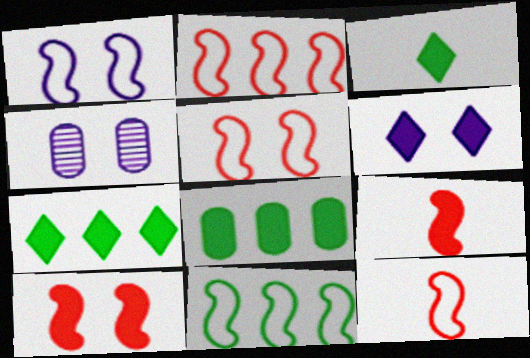[[1, 4, 6], 
[1, 11, 12], 
[2, 3, 4], 
[2, 5, 12], 
[4, 7, 12], 
[6, 8, 9]]